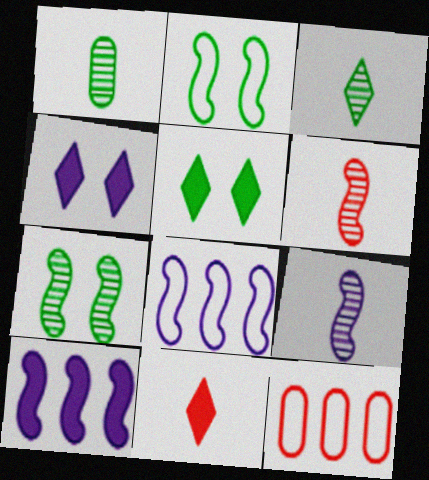[[2, 6, 10], 
[5, 9, 12]]